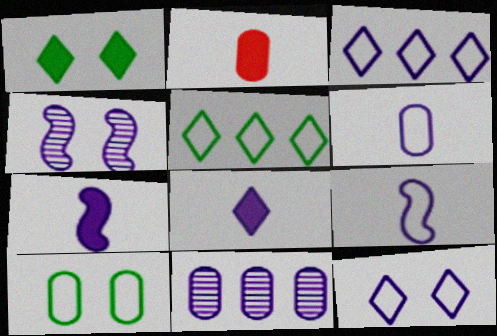[[2, 4, 5], 
[2, 10, 11], 
[7, 11, 12]]